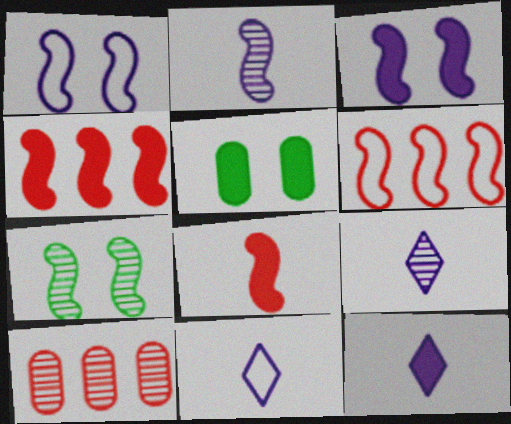[[4, 5, 12], 
[5, 6, 9], 
[7, 9, 10], 
[9, 11, 12]]